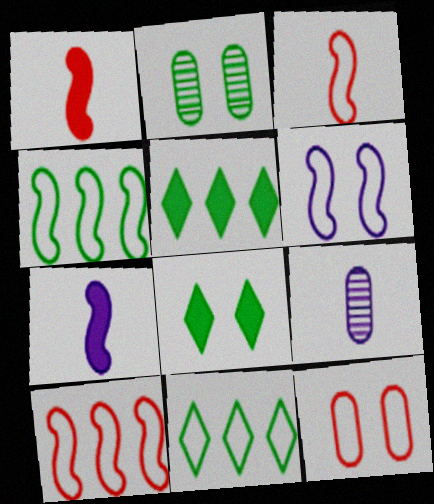[[3, 4, 6], 
[8, 9, 10]]